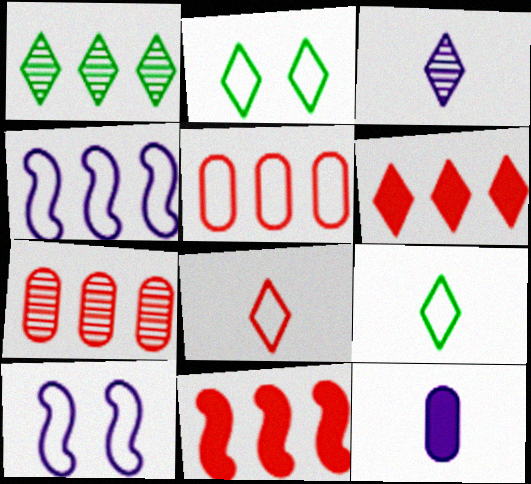[[2, 3, 6], 
[5, 9, 10]]